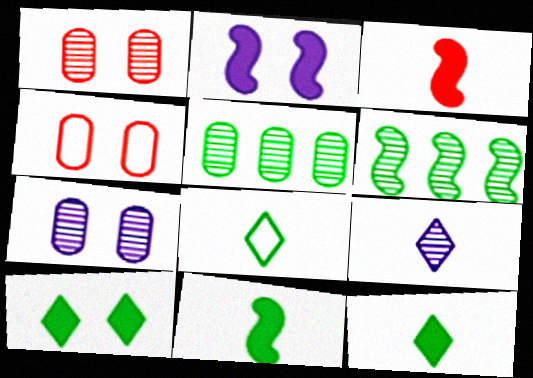[[1, 6, 9]]